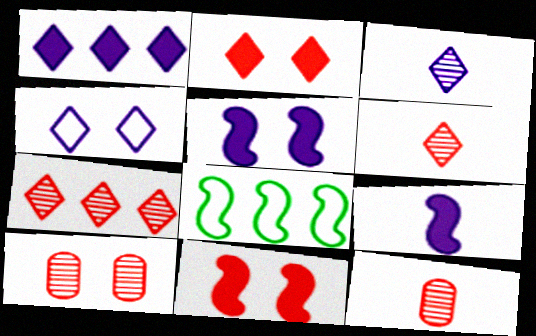[[1, 3, 4]]